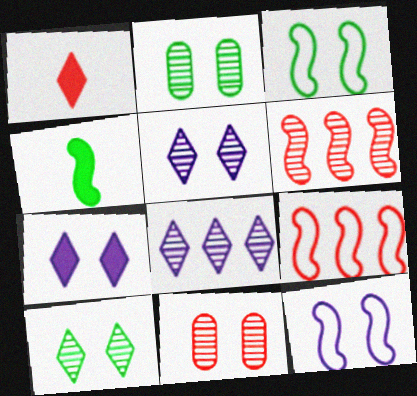[[1, 9, 11], 
[3, 7, 11], 
[4, 6, 12]]